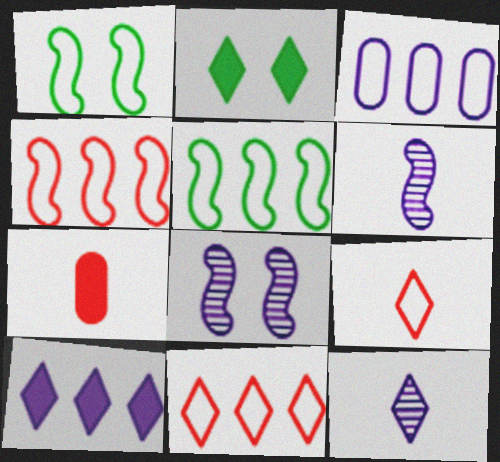[[1, 3, 9], 
[2, 11, 12], 
[3, 5, 11]]